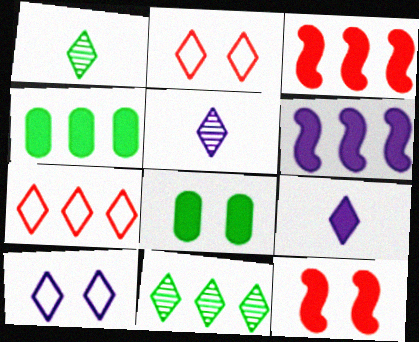[[2, 9, 11], 
[3, 8, 9], 
[4, 9, 12]]